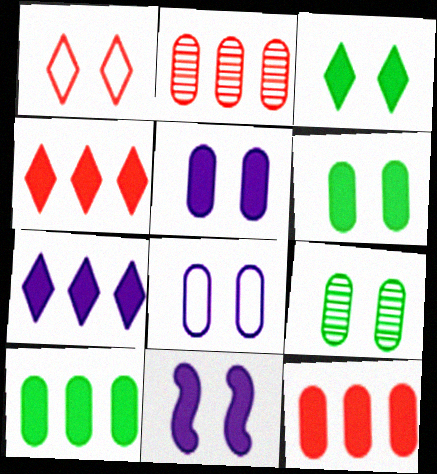[[1, 9, 11]]